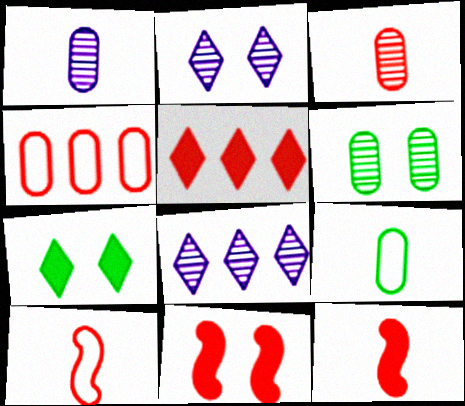[[8, 9, 11]]